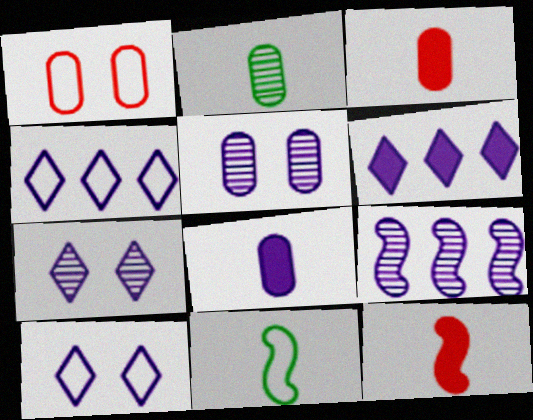[[1, 4, 11], 
[8, 9, 10]]